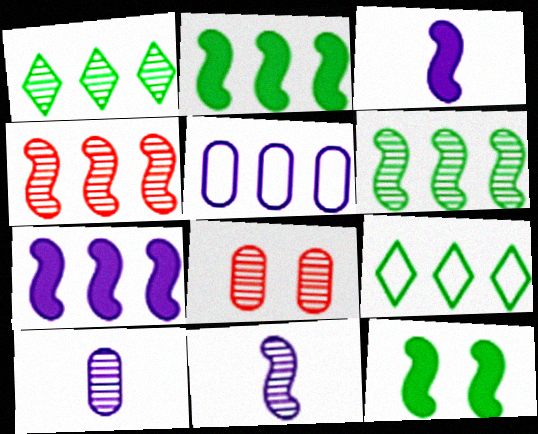[[1, 8, 11], 
[3, 8, 9]]